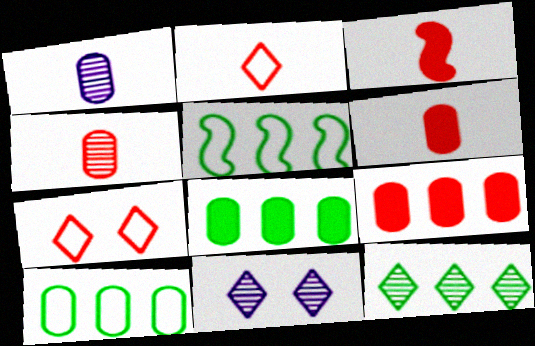[[2, 3, 4], 
[3, 10, 11], 
[5, 6, 11], 
[5, 8, 12]]